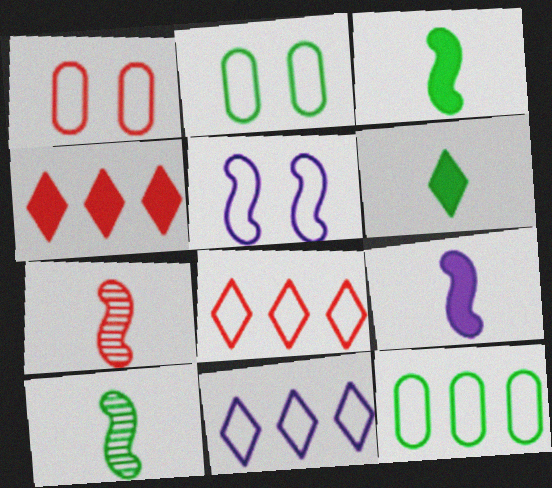[[1, 4, 7]]